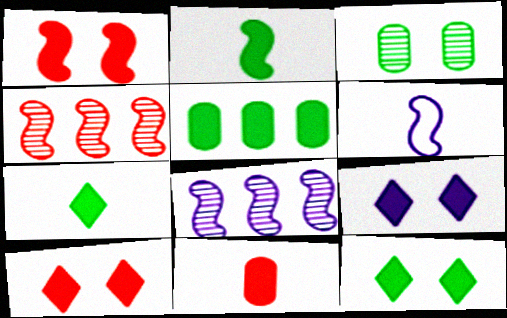[[2, 5, 12], 
[9, 10, 12]]